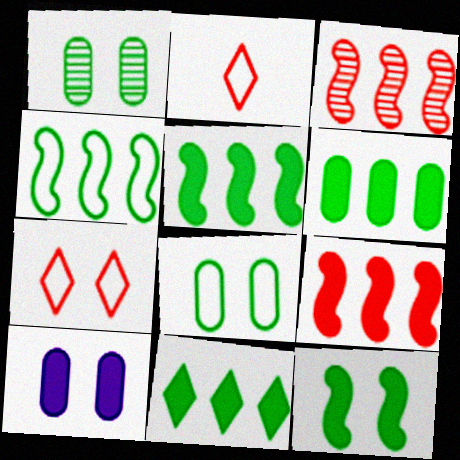[[5, 6, 11]]